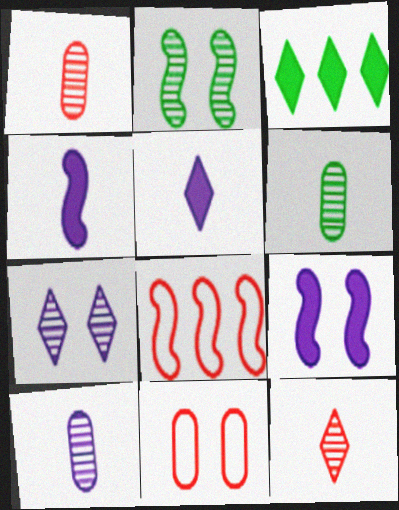[[1, 6, 10], 
[2, 4, 8]]